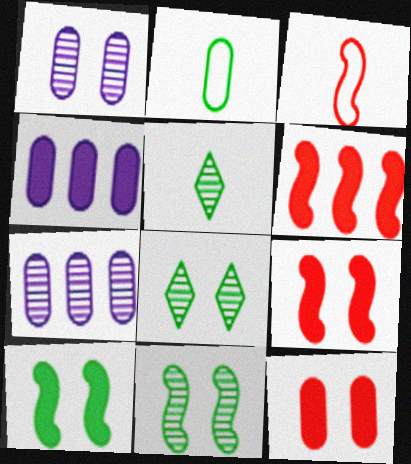[[2, 7, 12], 
[3, 4, 8]]